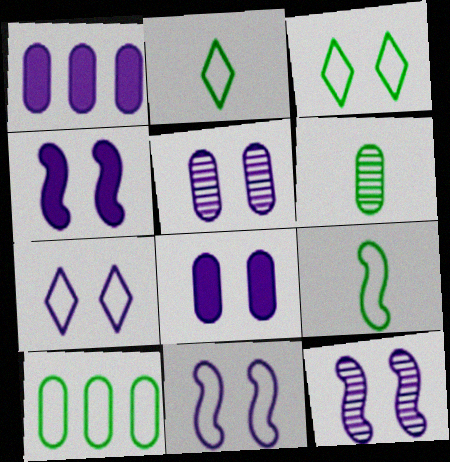[[3, 9, 10], 
[4, 5, 7], 
[4, 11, 12], 
[7, 8, 12]]